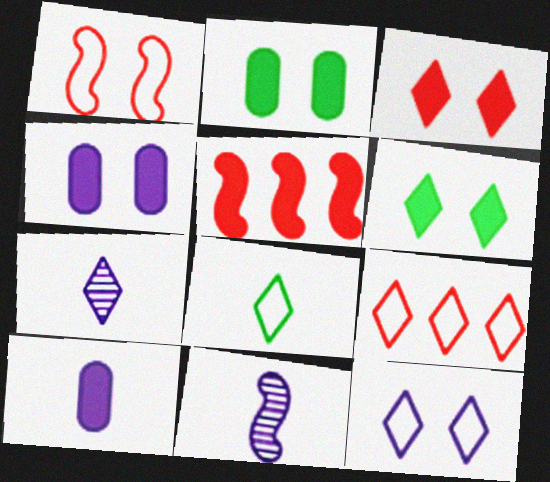[[2, 9, 11], 
[5, 6, 10], 
[6, 7, 9], 
[8, 9, 12]]